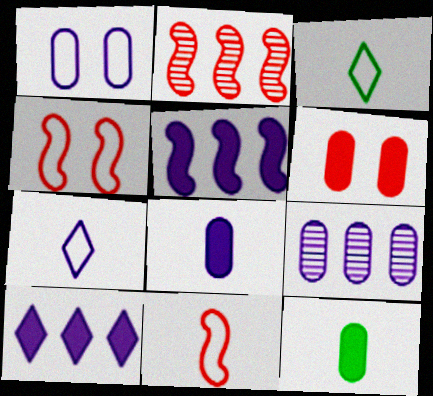[[1, 8, 9]]